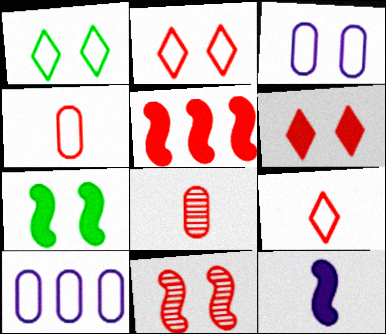[[2, 5, 8], 
[5, 7, 12]]